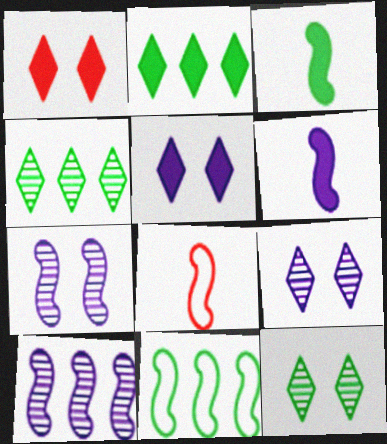[]